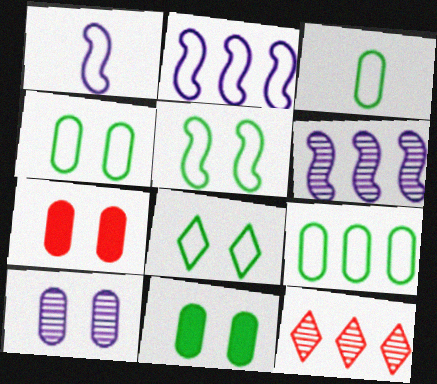[[1, 11, 12], 
[3, 4, 9], 
[4, 5, 8], 
[4, 7, 10]]